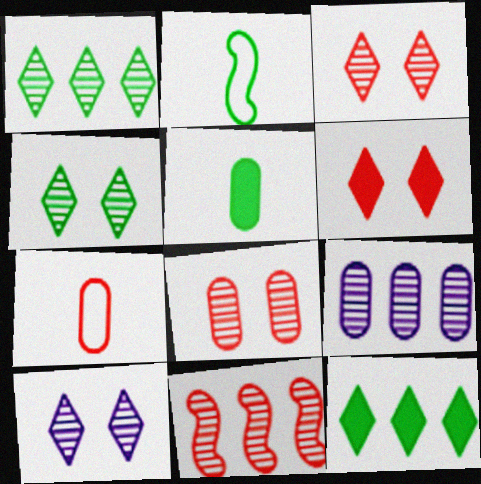[[1, 9, 11], 
[2, 6, 9], 
[3, 4, 10], 
[6, 7, 11]]